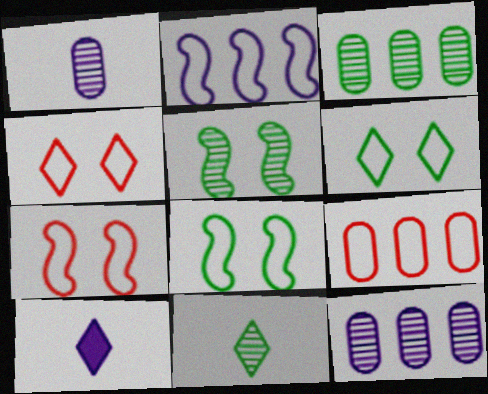[[3, 5, 11], 
[3, 7, 10], 
[5, 9, 10]]